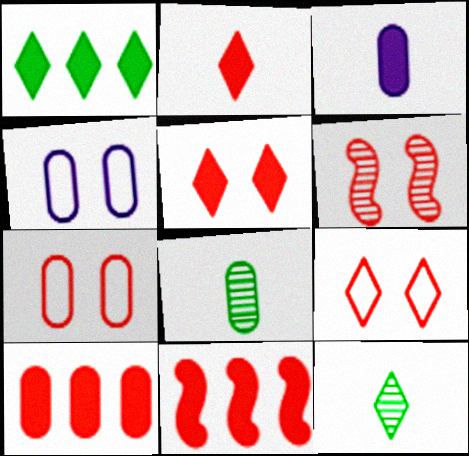[[4, 8, 10], 
[4, 11, 12], 
[5, 6, 7]]